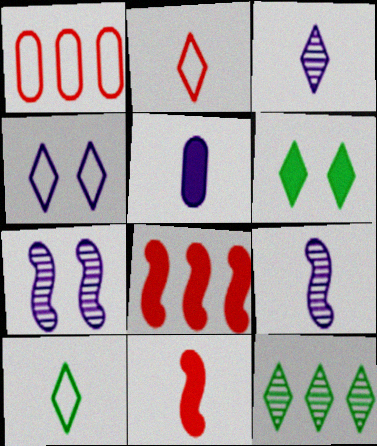[[1, 6, 9], 
[5, 6, 8], 
[6, 10, 12]]